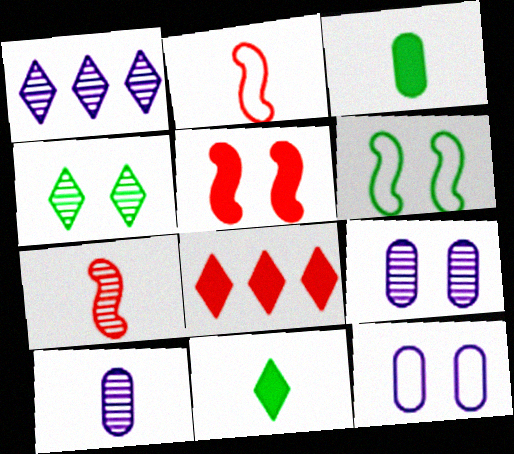[[2, 10, 11], 
[4, 5, 12], 
[6, 8, 10]]